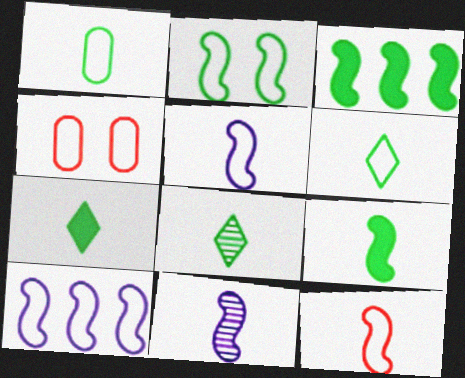[[1, 8, 9], 
[2, 10, 12], 
[4, 6, 10], 
[6, 7, 8], 
[9, 11, 12]]